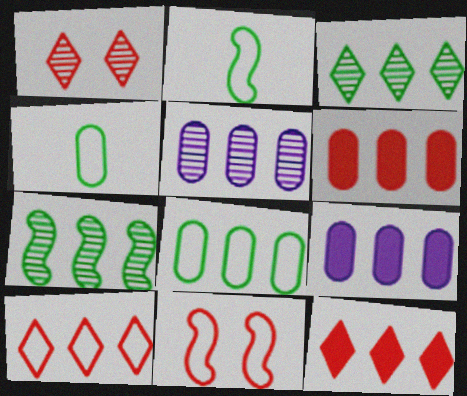[[1, 2, 9], 
[5, 6, 8], 
[7, 9, 10]]